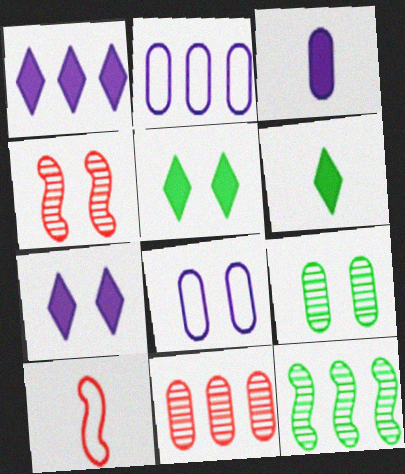[[1, 9, 10], 
[2, 4, 6], 
[4, 5, 8]]